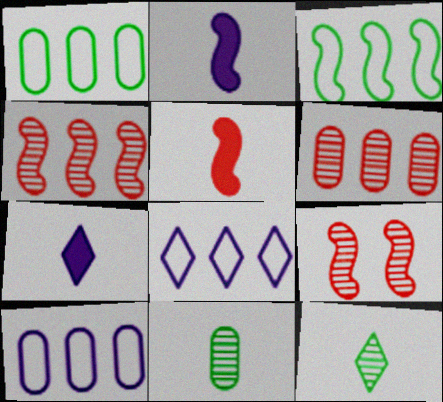[[1, 7, 9], 
[2, 3, 9]]